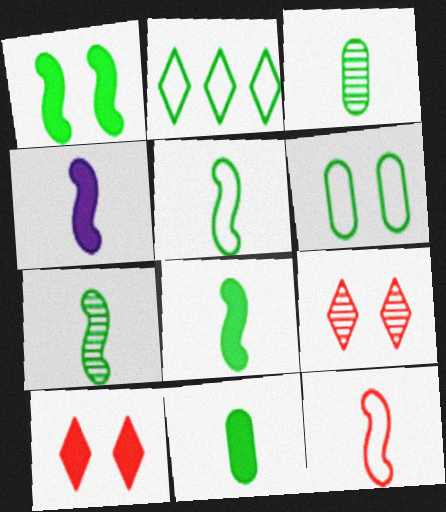[[1, 2, 3], 
[2, 5, 6], 
[4, 7, 12], 
[5, 7, 8]]